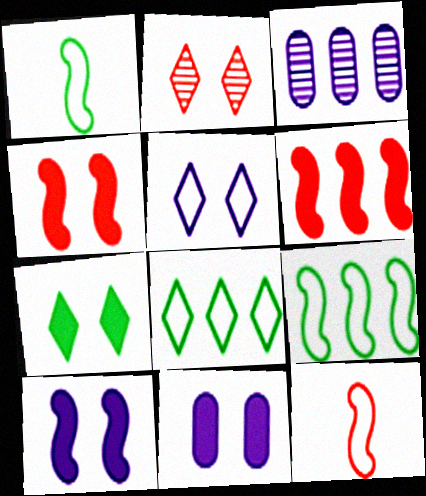[[2, 5, 7], 
[3, 6, 8], 
[3, 7, 12], 
[4, 7, 11]]